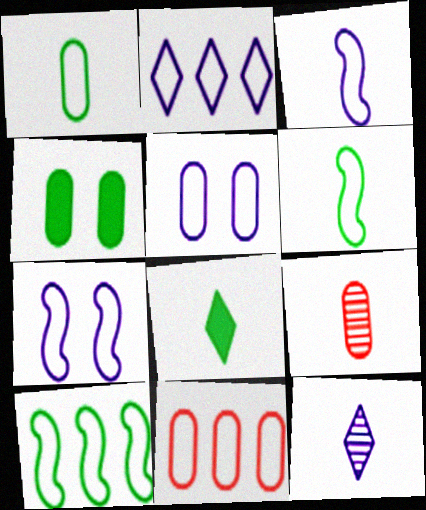[[1, 5, 11], 
[2, 3, 5], 
[2, 10, 11], 
[3, 8, 9]]